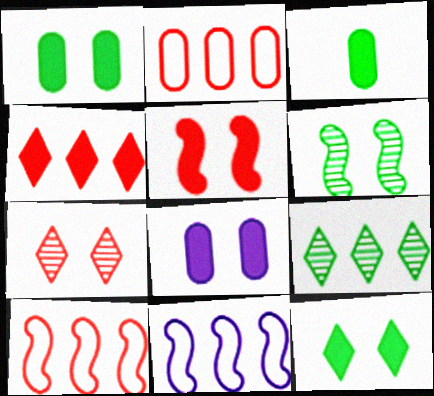[[3, 7, 11], 
[5, 8, 12]]